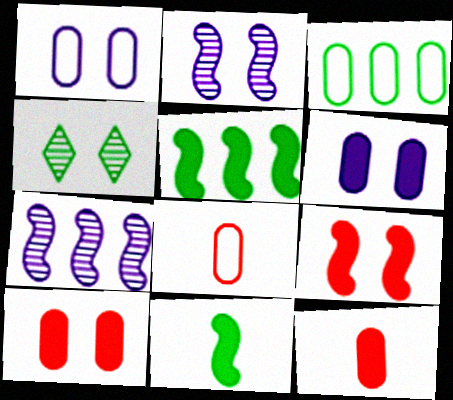[[1, 3, 8], 
[1, 4, 9], 
[3, 4, 11]]